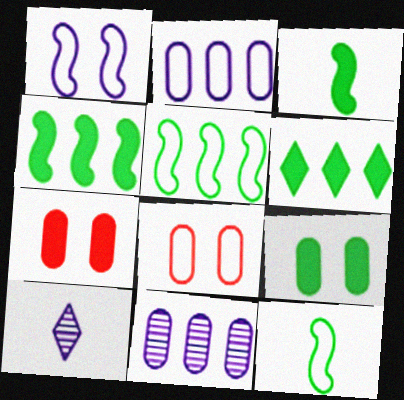[[3, 6, 9], 
[4, 8, 10], 
[5, 7, 10]]